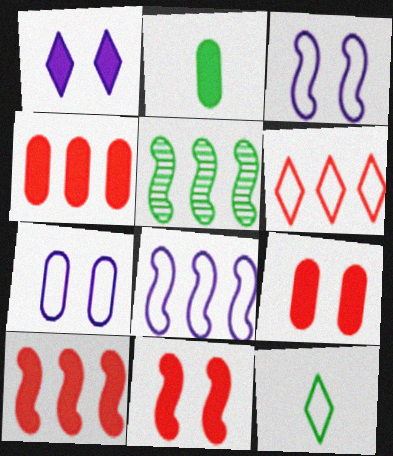[[1, 2, 10], 
[5, 8, 10]]